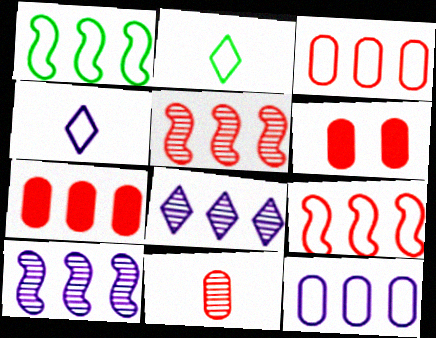[[1, 7, 8], 
[2, 6, 10], 
[3, 6, 11]]